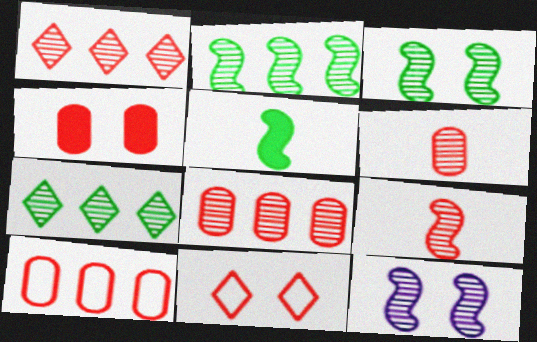[[2, 9, 12], 
[4, 6, 10], 
[6, 7, 12]]